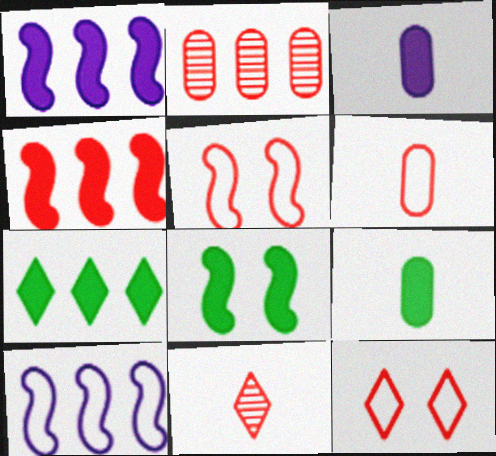[[2, 7, 10], 
[7, 8, 9]]